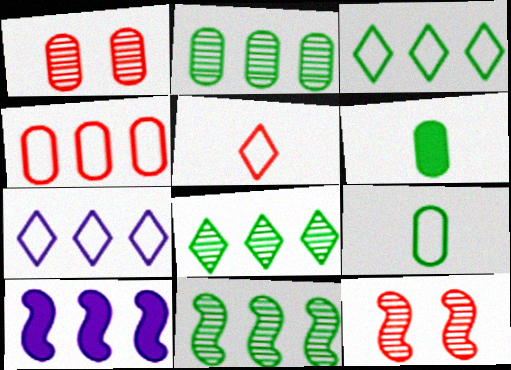[[2, 8, 11], 
[4, 8, 10], 
[6, 7, 12]]